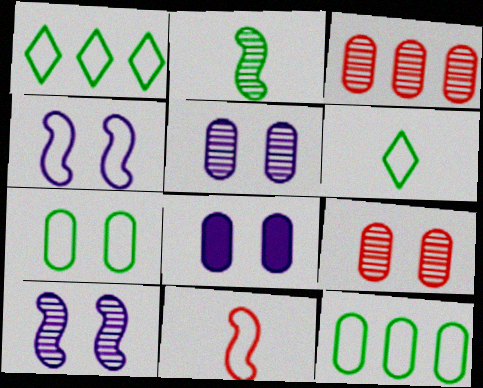[[7, 8, 9]]